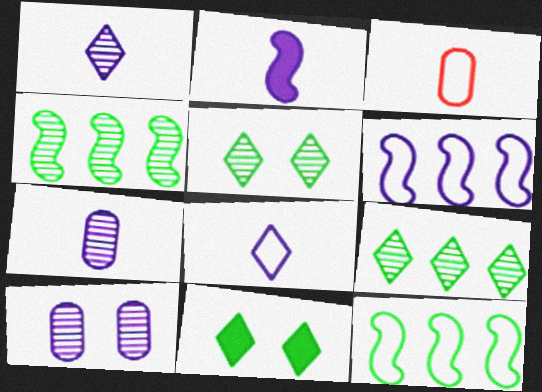[[2, 7, 8]]